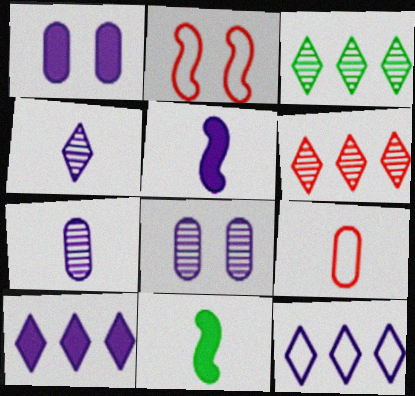[[1, 5, 10], 
[4, 9, 11], 
[5, 8, 12]]